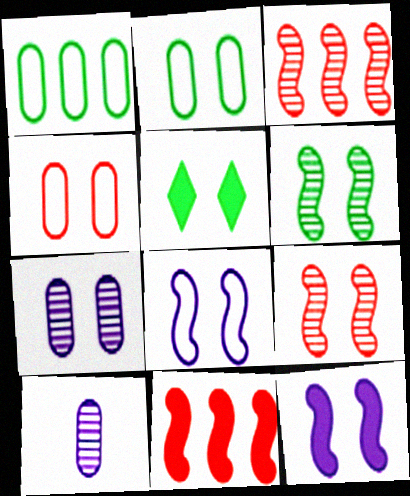[[2, 5, 6]]